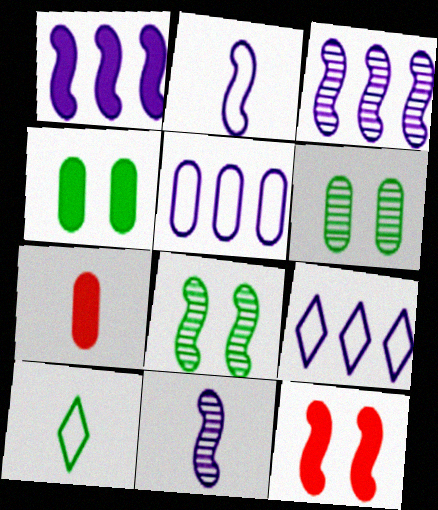[[5, 6, 7], 
[7, 8, 9], 
[7, 10, 11]]